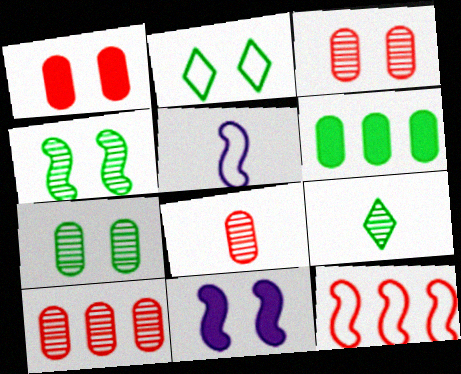[[2, 3, 11], 
[3, 8, 10]]